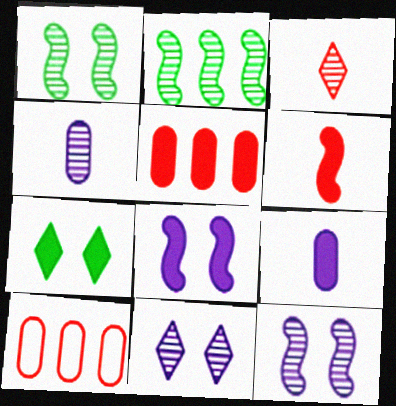[]